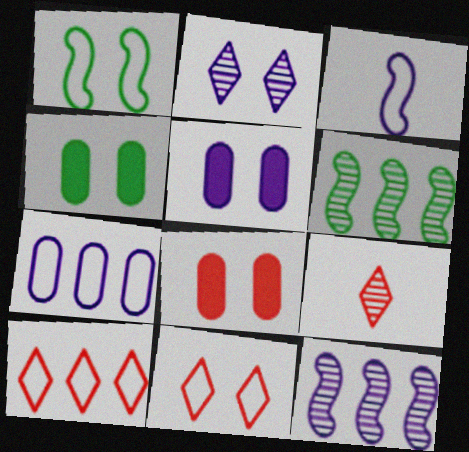[[1, 2, 8], 
[4, 5, 8]]